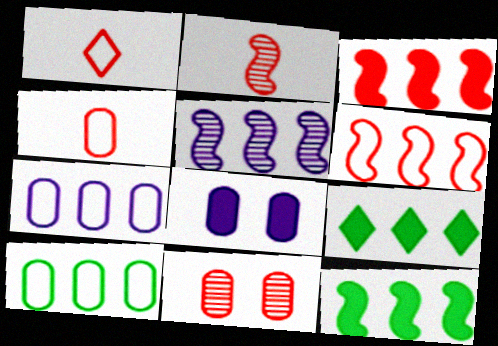[[1, 3, 11], 
[5, 6, 12]]